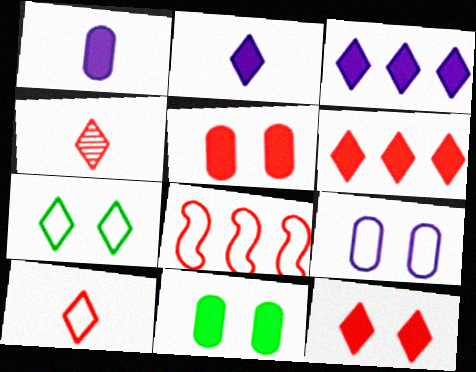[[3, 4, 7], 
[4, 5, 8]]